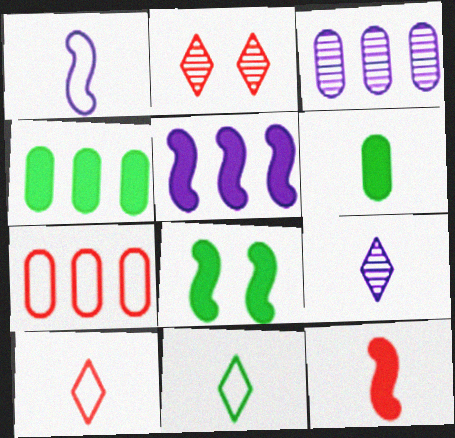[[1, 2, 4], 
[2, 7, 12], 
[3, 4, 7], 
[3, 8, 10], 
[5, 8, 12], 
[7, 8, 9]]